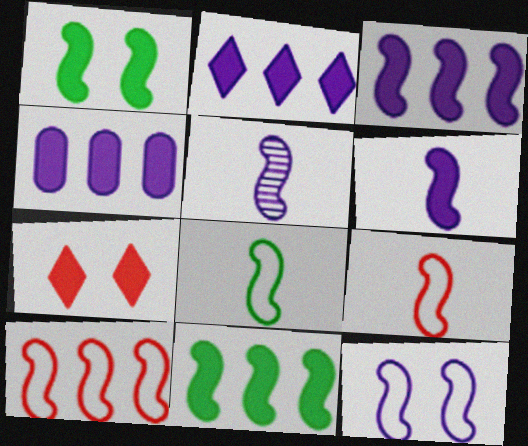[[1, 5, 10], 
[2, 3, 4], 
[3, 5, 12], 
[8, 10, 12]]